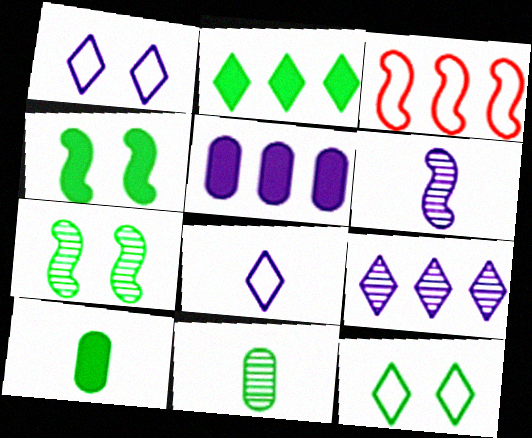[[1, 5, 6], 
[2, 4, 10], 
[3, 4, 6]]